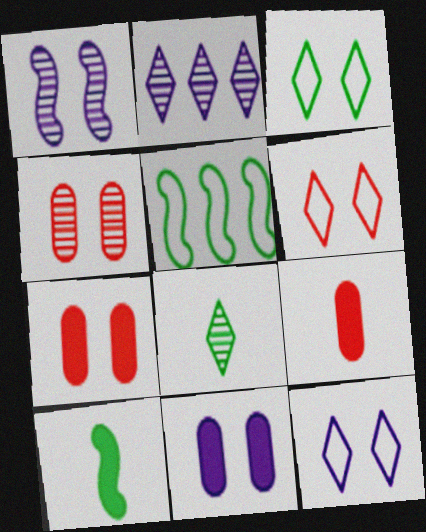[[1, 3, 7], 
[1, 11, 12], 
[3, 6, 12]]